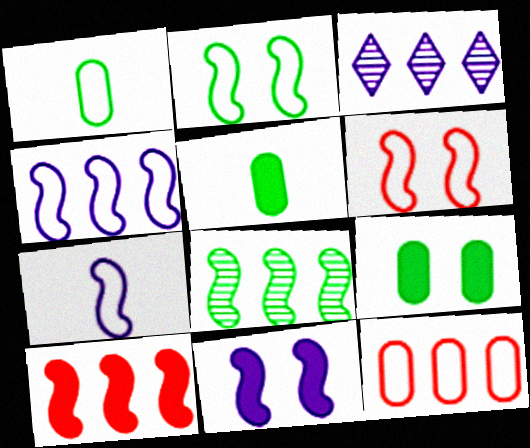[[3, 5, 6], 
[4, 8, 10]]